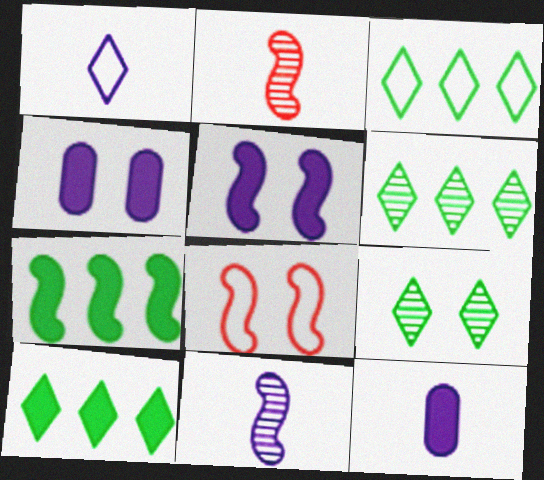[[1, 11, 12], 
[2, 3, 4], 
[3, 6, 10], 
[4, 8, 9], 
[6, 8, 12], 
[7, 8, 11]]